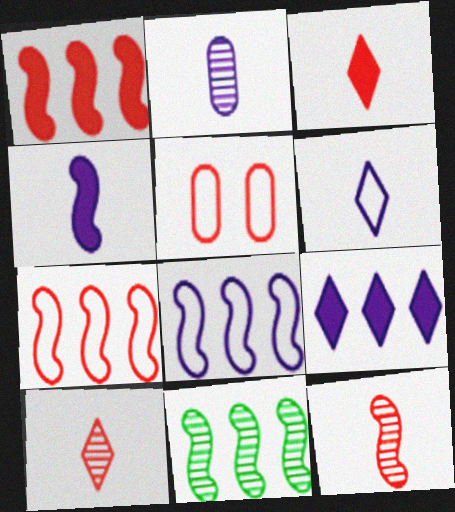[[1, 5, 10], 
[1, 8, 11], 
[2, 4, 6]]